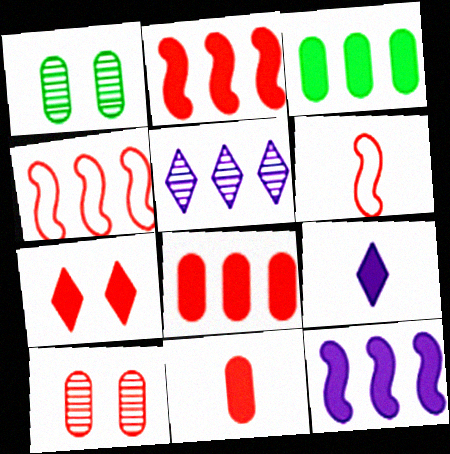[[1, 4, 9], 
[2, 7, 11], 
[3, 4, 5]]